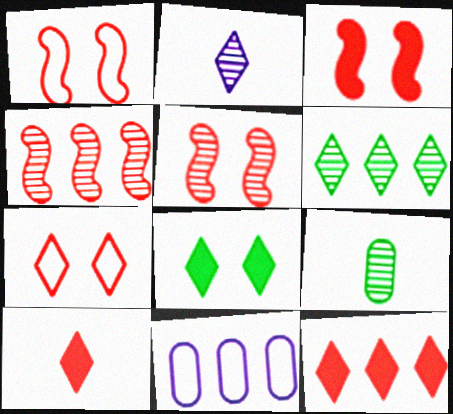[[1, 3, 5]]